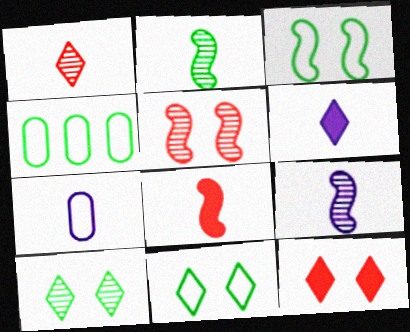[[4, 5, 6], 
[4, 9, 12], 
[6, 7, 9]]